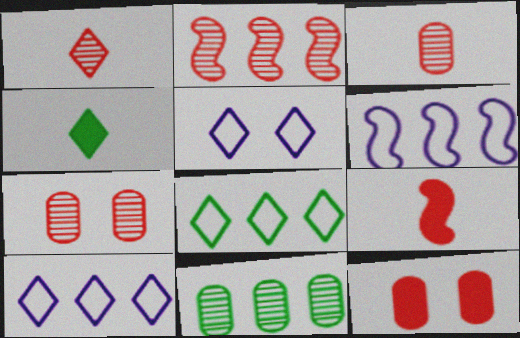[[1, 2, 7], 
[4, 6, 7], 
[5, 9, 11]]